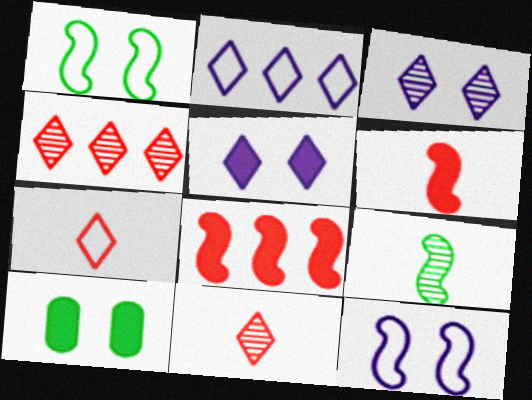[[8, 9, 12]]